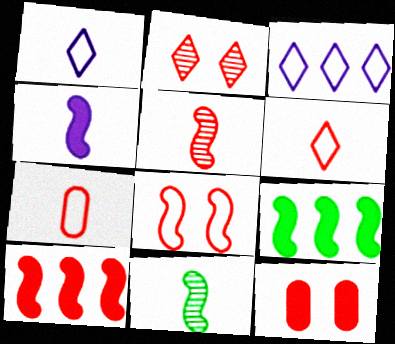[[2, 7, 10], 
[2, 8, 12], 
[3, 11, 12], 
[5, 8, 10]]